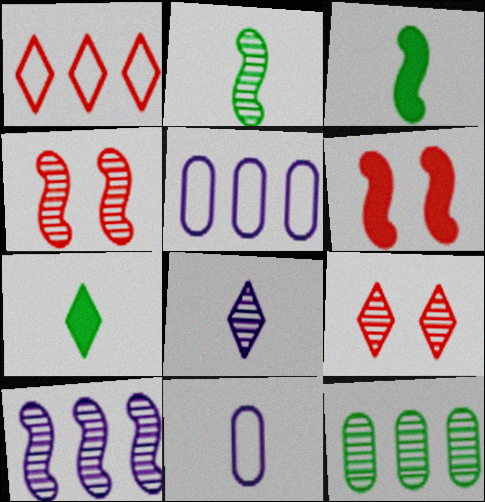[[2, 4, 10], 
[3, 5, 9], 
[4, 5, 7], 
[4, 8, 12]]